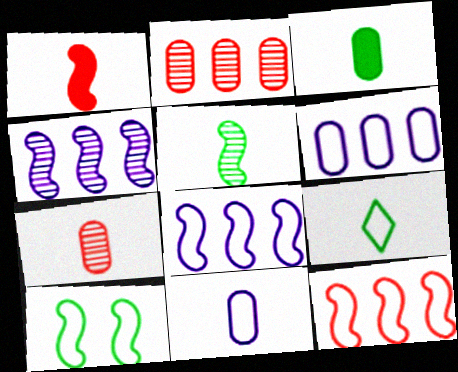[[1, 4, 10], 
[3, 5, 9], 
[3, 7, 11]]